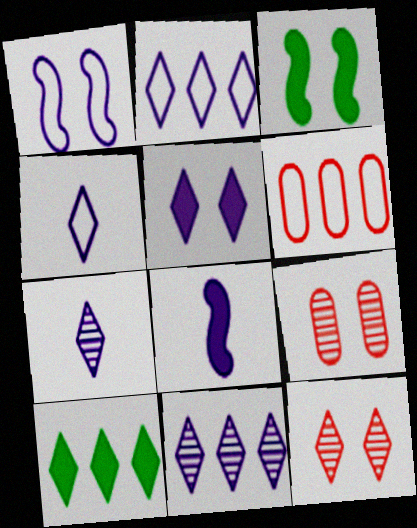[[2, 5, 7], 
[3, 6, 7], 
[4, 5, 11], 
[4, 10, 12]]